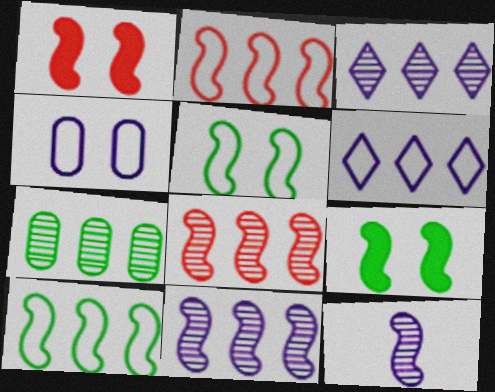[[1, 10, 12], 
[2, 9, 12], 
[3, 7, 8]]